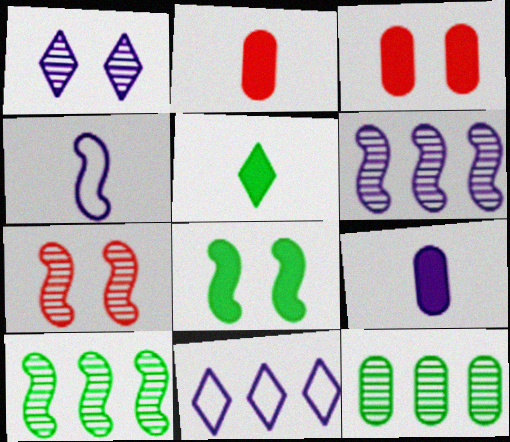[]